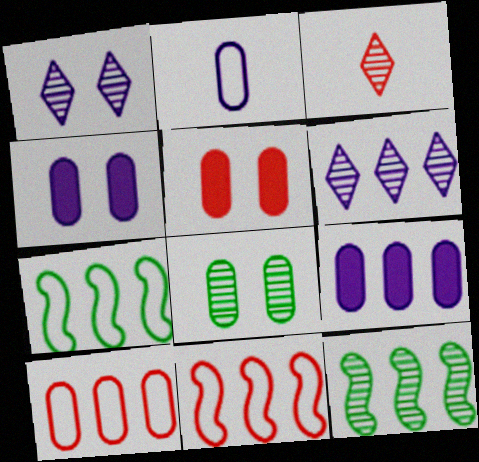[[3, 4, 7], 
[3, 5, 11]]